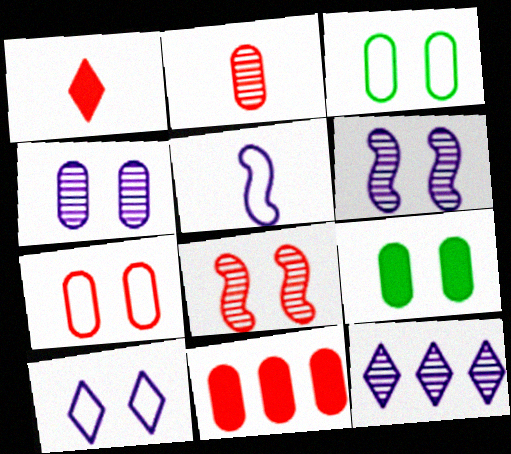[[2, 7, 11], 
[4, 7, 9], 
[8, 9, 10]]